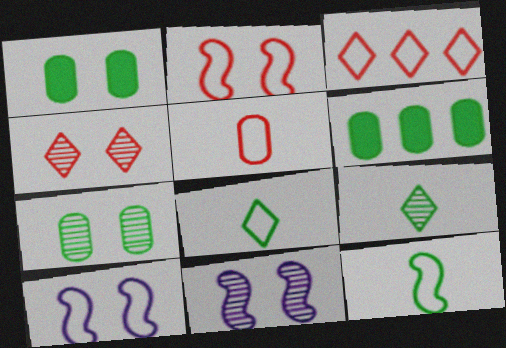[[1, 4, 10], 
[2, 3, 5], 
[4, 7, 11]]